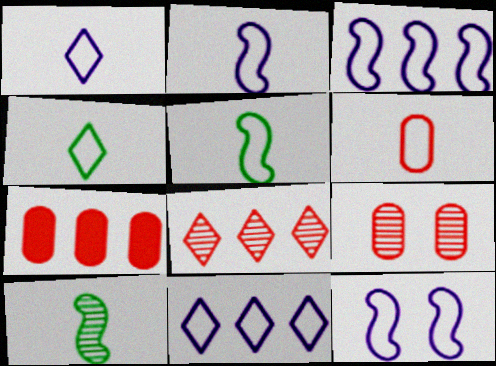[[1, 5, 6], 
[2, 3, 12], 
[2, 4, 6], 
[6, 7, 9]]